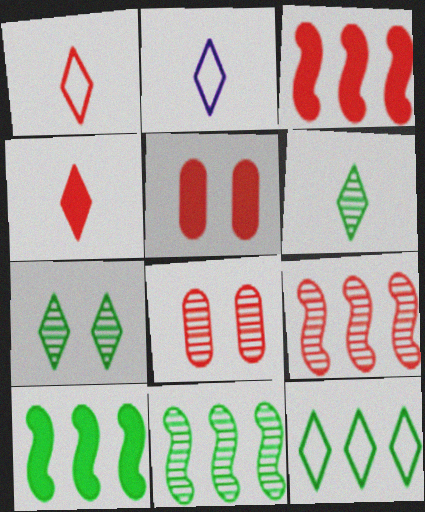[[1, 3, 8], 
[1, 5, 9], 
[2, 4, 6], 
[2, 5, 11], 
[2, 8, 10], 
[3, 4, 5]]